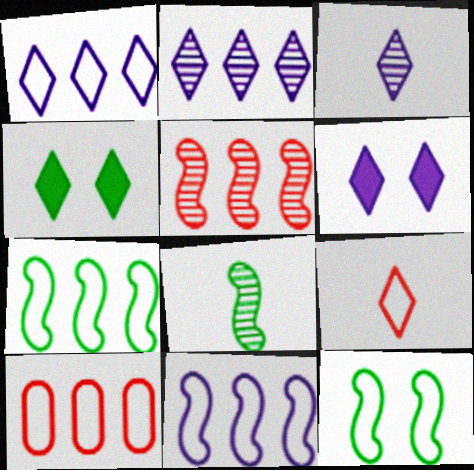[[1, 3, 6], 
[1, 7, 10], 
[2, 4, 9], 
[6, 8, 10]]